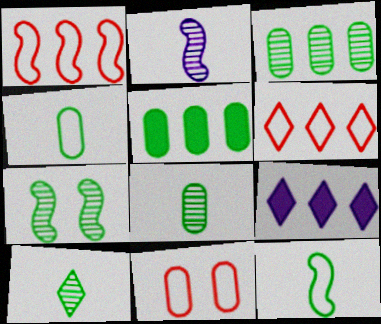[[1, 3, 9], 
[3, 7, 10]]